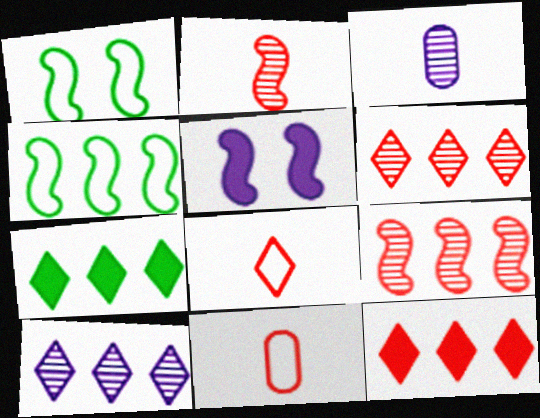[[1, 3, 12], 
[2, 4, 5]]